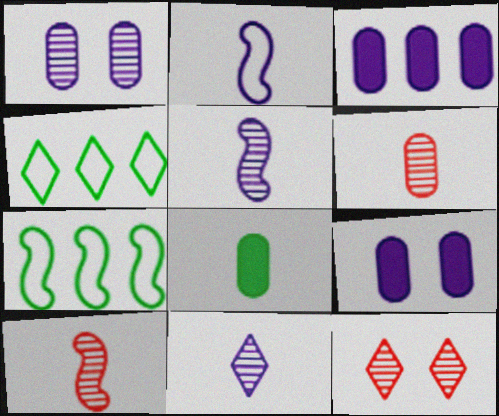[[4, 9, 10]]